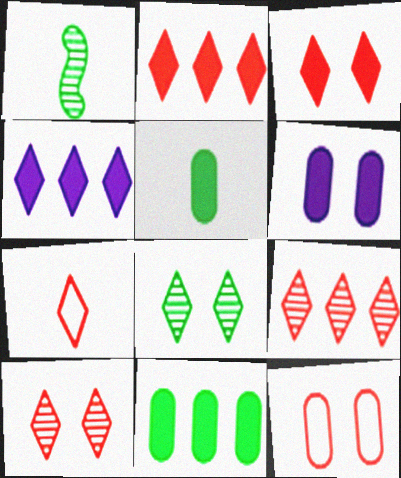[[1, 4, 12], 
[2, 7, 10], 
[3, 7, 9], 
[4, 7, 8]]